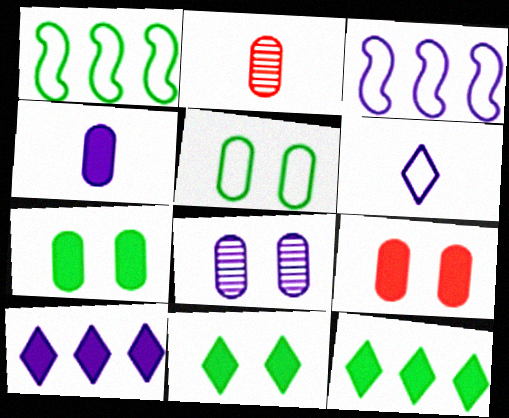[[2, 3, 11], 
[5, 8, 9]]